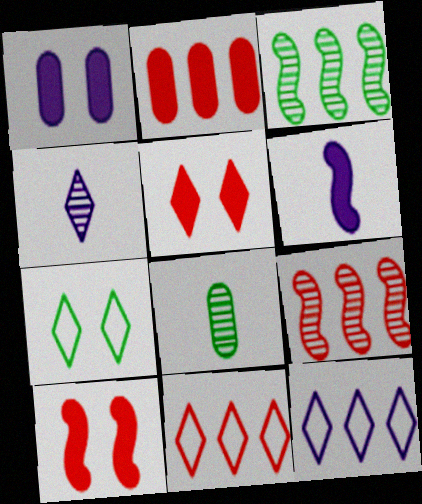[[2, 3, 12], 
[2, 9, 11], 
[8, 10, 12]]